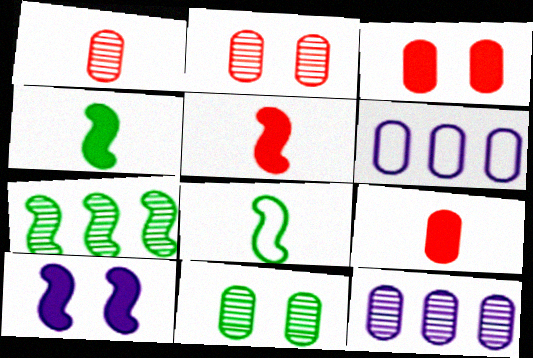[[1, 11, 12], 
[6, 9, 11]]